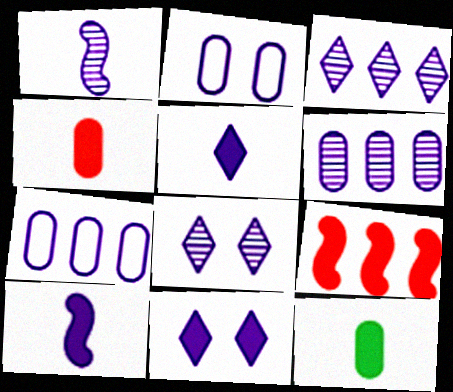[[1, 6, 8], 
[1, 7, 11], 
[2, 3, 10], 
[7, 8, 10], 
[9, 11, 12]]